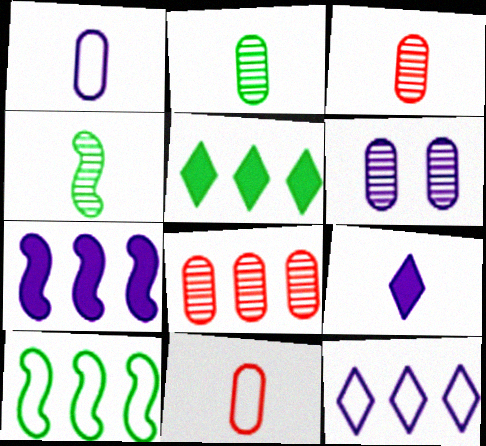[[2, 6, 8], 
[4, 9, 11]]